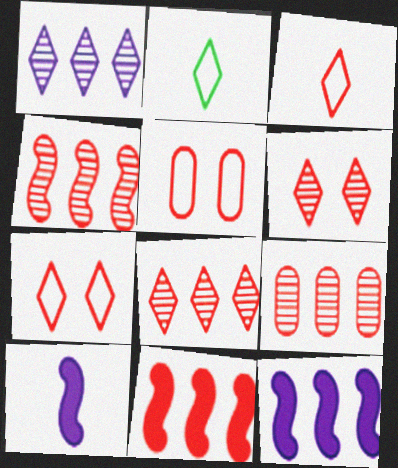[[4, 8, 9]]